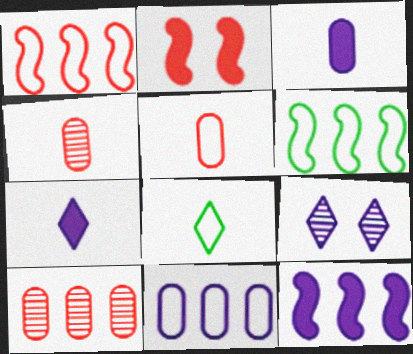[]